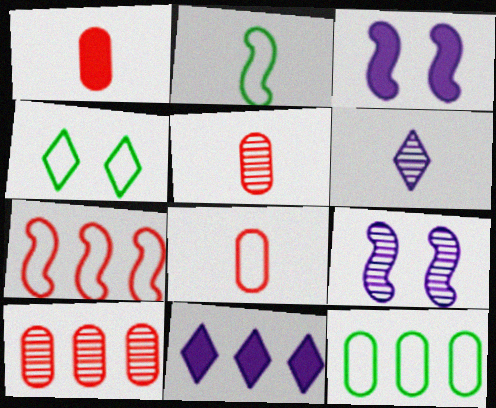[[1, 2, 6], 
[1, 5, 8], 
[2, 4, 12]]